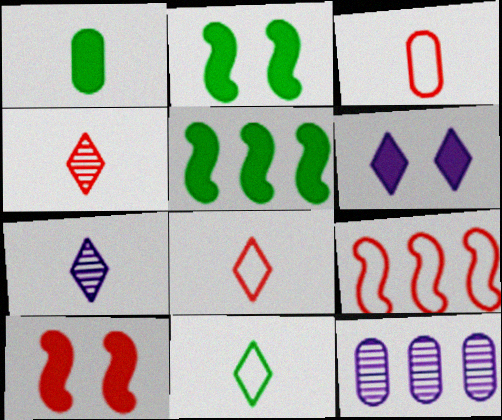[[2, 8, 12], 
[10, 11, 12]]